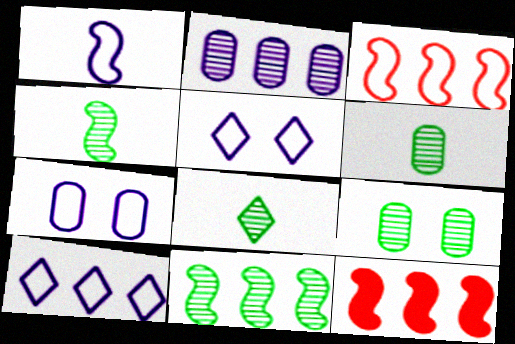[[1, 7, 10], 
[4, 6, 8], 
[5, 6, 12], 
[7, 8, 12], 
[8, 9, 11]]